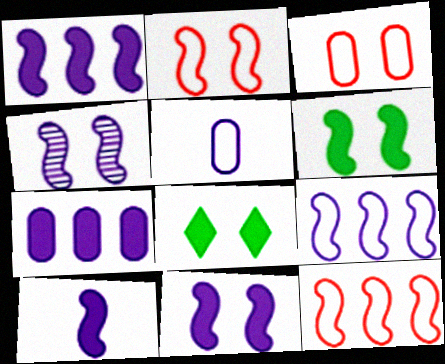[[1, 10, 11], 
[2, 4, 6], 
[3, 4, 8], 
[4, 9, 10]]